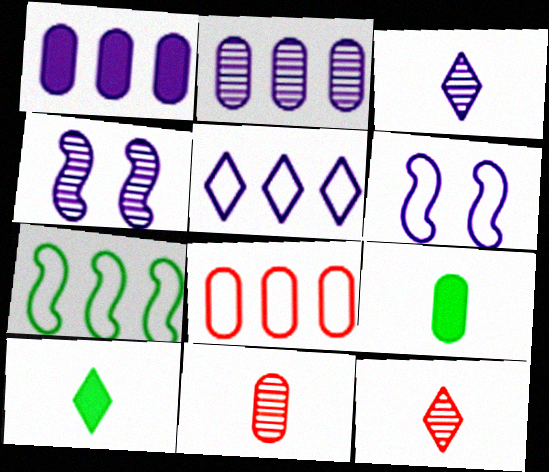[[1, 3, 6], 
[2, 3, 4], 
[4, 8, 10], 
[5, 7, 8]]